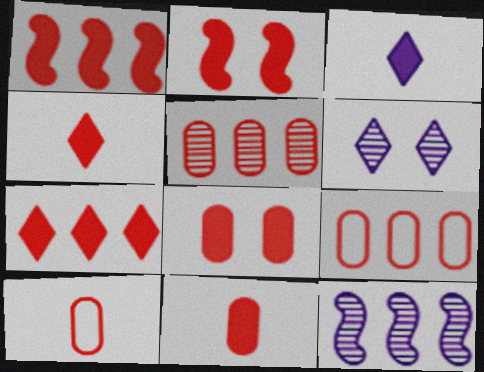[[1, 4, 8], 
[2, 7, 11], 
[5, 8, 10]]